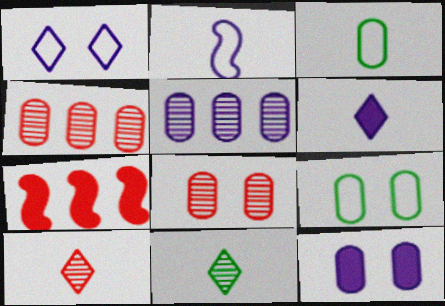[[3, 4, 12], 
[8, 9, 12]]